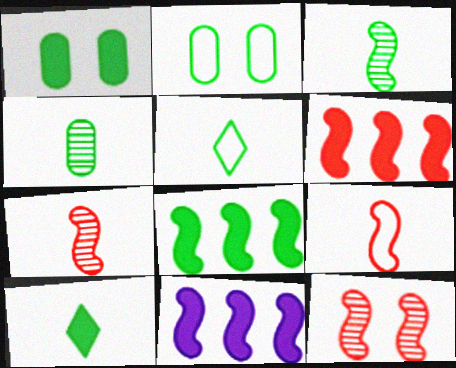[[1, 8, 10], 
[6, 8, 11], 
[6, 9, 12]]